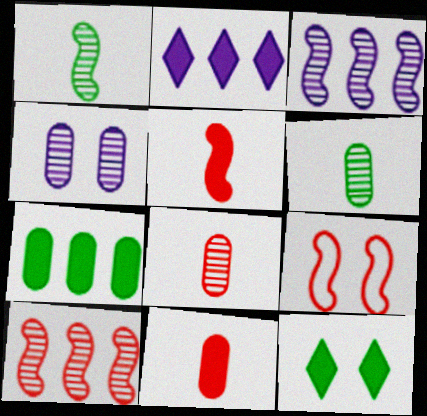[[2, 6, 9], 
[4, 9, 12], 
[5, 9, 10]]